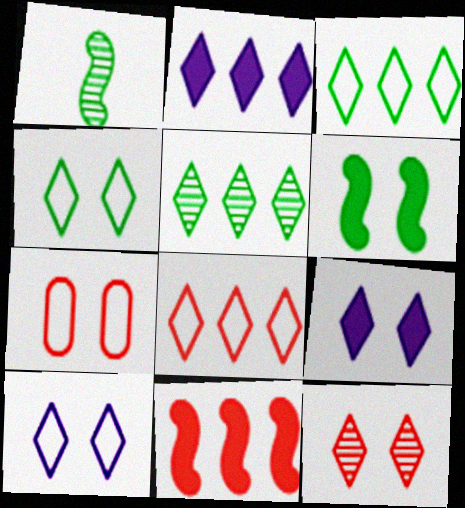[[1, 2, 7], 
[2, 5, 8], 
[4, 9, 12]]